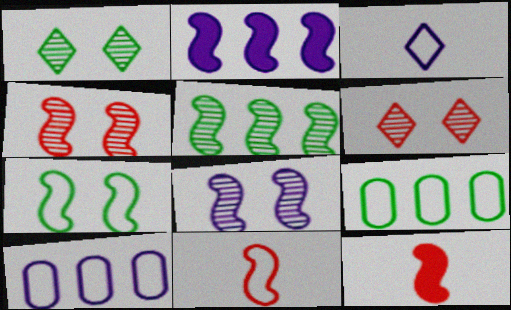[[1, 10, 12]]